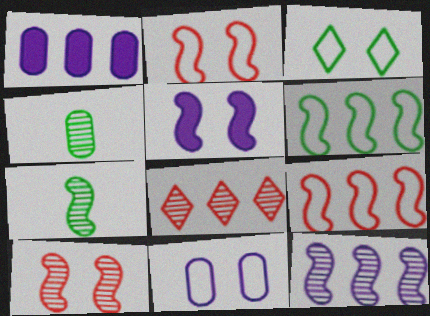[[1, 6, 8], 
[2, 3, 11], 
[5, 7, 9], 
[7, 10, 12]]